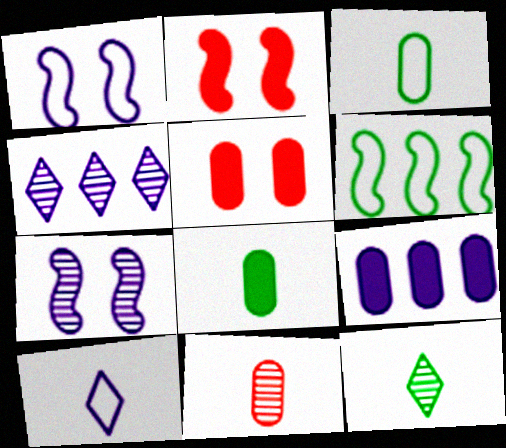[[2, 3, 4], 
[5, 8, 9], 
[7, 9, 10]]